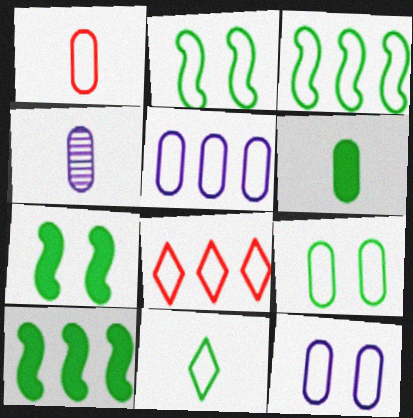[[1, 4, 6], 
[1, 5, 9], 
[3, 5, 8], 
[3, 9, 11], 
[4, 7, 8]]